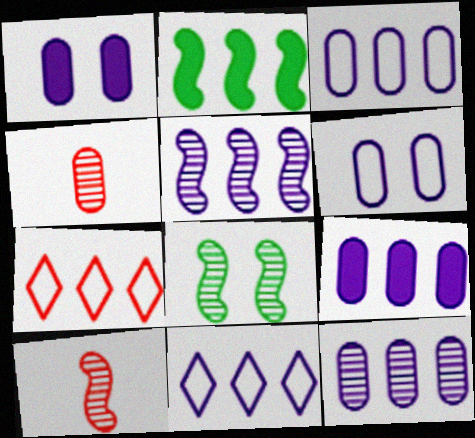[[2, 7, 12], 
[3, 9, 12], 
[5, 8, 10], 
[5, 9, 11]]